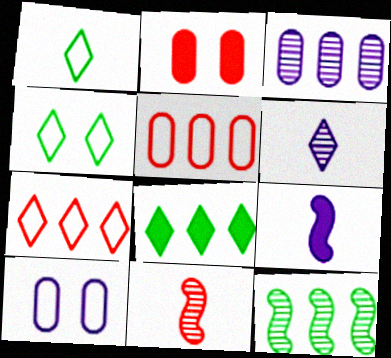[[2, 7, 11], 
[2, 8, 9], 
[8, 10, 11]]